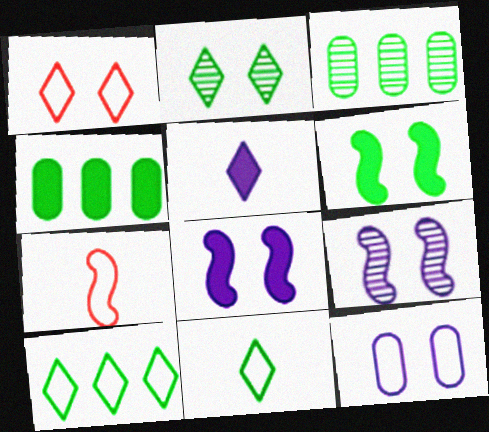[[3, 6, 11], 
[7, 10, 12]]